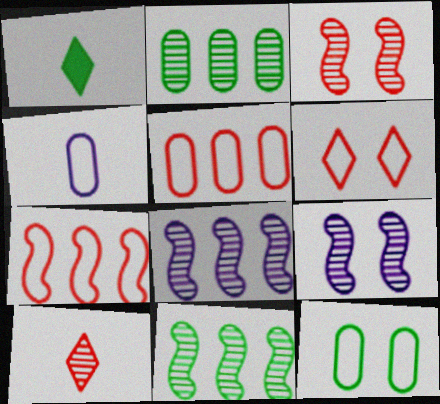[[1, 5, 9], 
[1, 11, 12], 
[2, 9, 10], 
[4, 5, 12]]